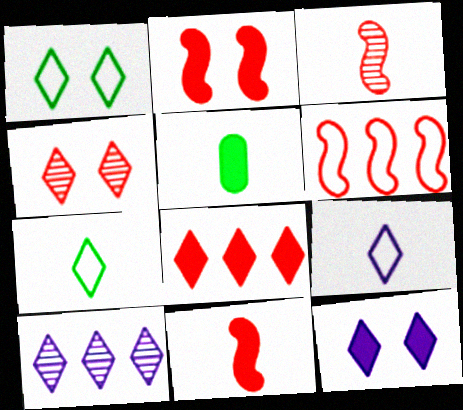[[1, 4, 12], 
[2, 3, 6], 
[3, 5, 9], 
[9, 10, 12]]